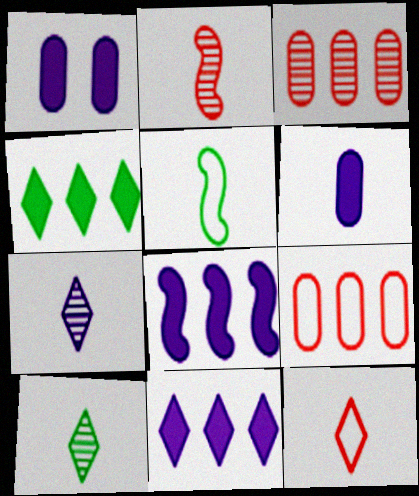[]